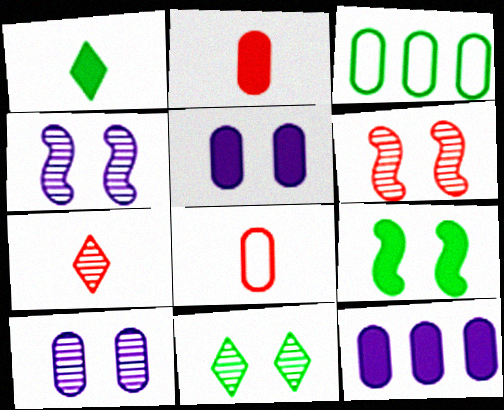[[2, 3, 10], 
[6, 10, 11]]